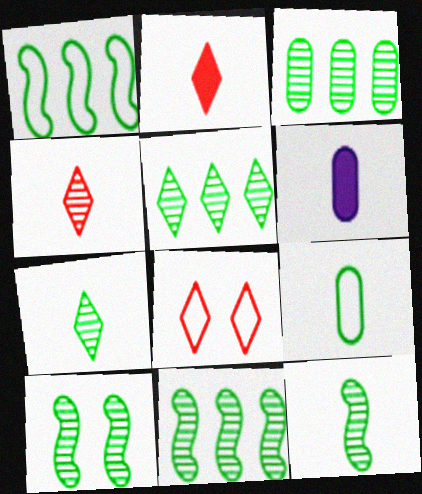[[3, 5, 11], 
[3, 7, 10], 
[6, 8, 11], 
[10, 11, 12]]